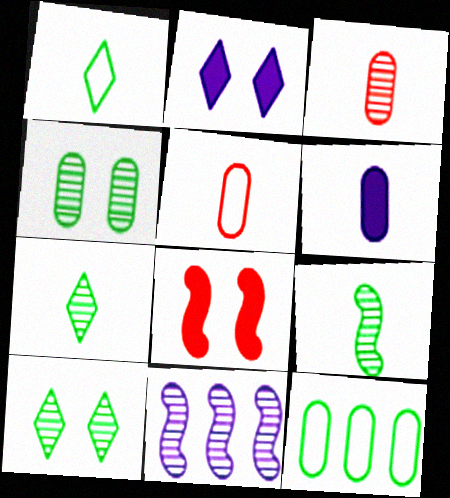[[3, 10, 11]]